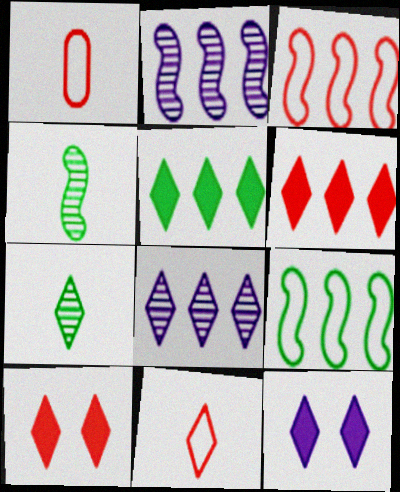[]